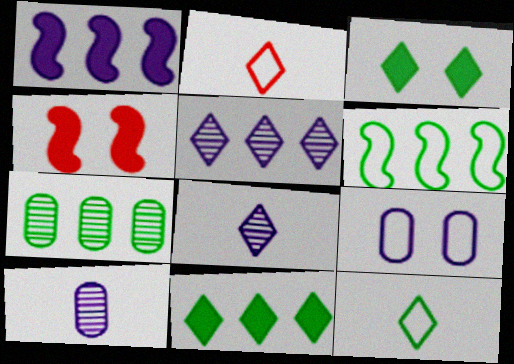[[1, 8, 9], 
[2, 3, 5], 
[2, 6, 9], 
[6, 7, 11]]